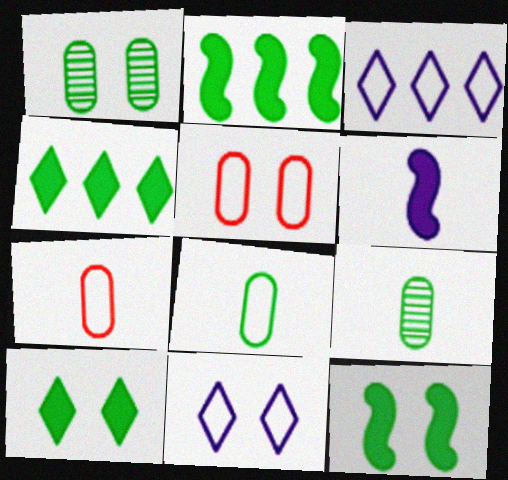[]